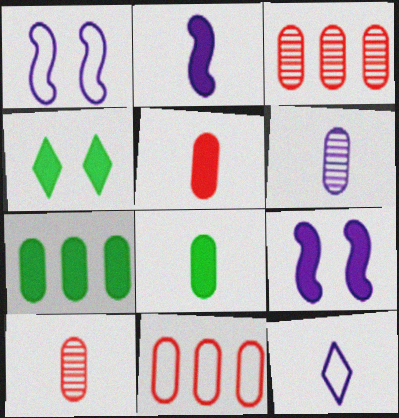[[2, 6, 12]]